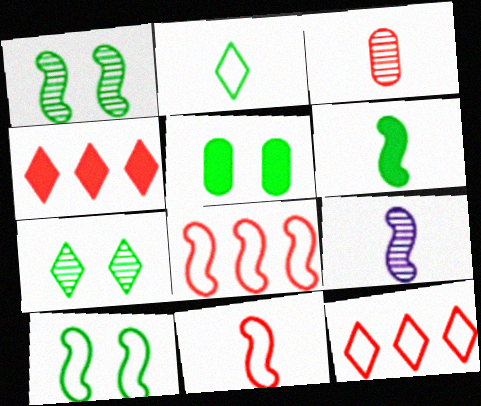[[5, 7, 10], 
[5, 9, 12], 
[6, 9, 11]]